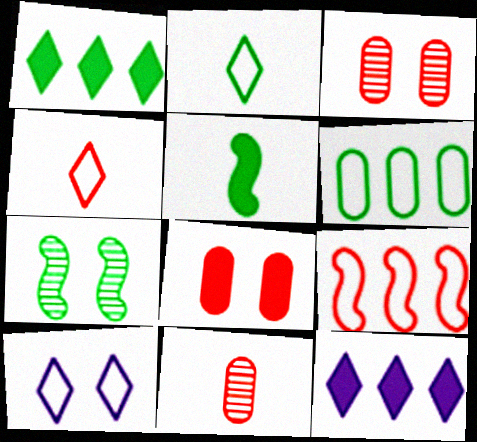[[5, 8, 12], 
[7, 8, 10]]